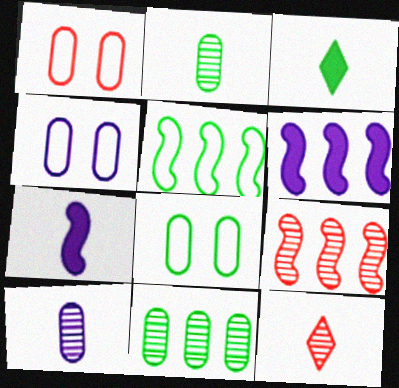[[1, 4, 8], 
[3, 4, 9], 
[5, 6, 9], 
[6, 8, 12]]